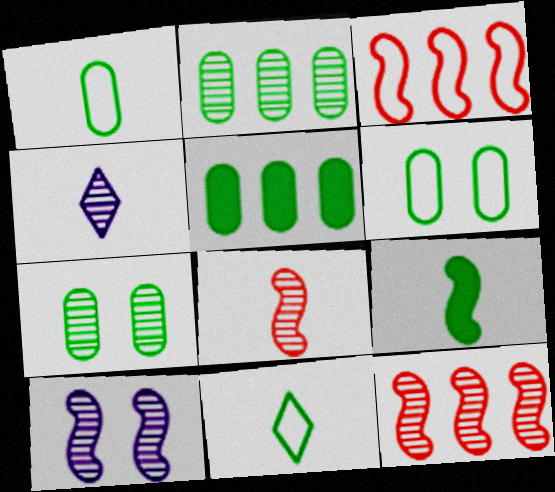[[1, 5, 7], 
[3, 9, 10], 
[4, 7, 12]]